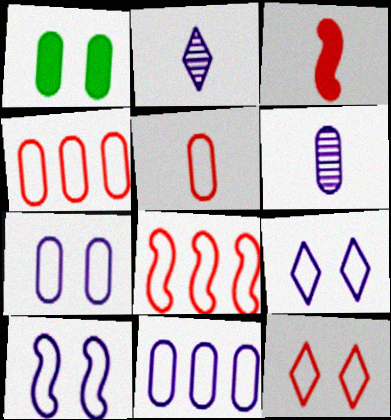[[1, 2, 8], 
[1, 4, 6], 
[5, 8, 12], 
[7, 9, 10]]